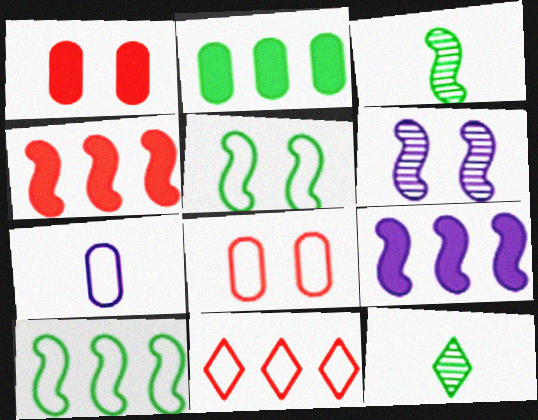[[2, 5, 12], 
[5, 7, 11], 
[8, 9, 12]]